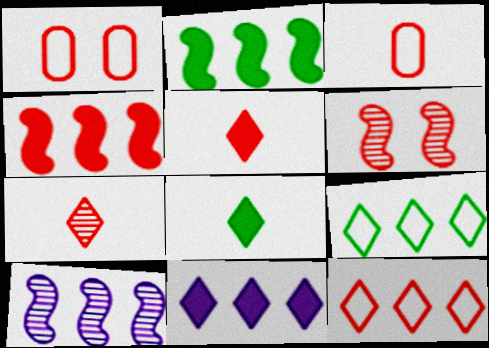[[1, 4, 7], 
[1, 8, 10]]